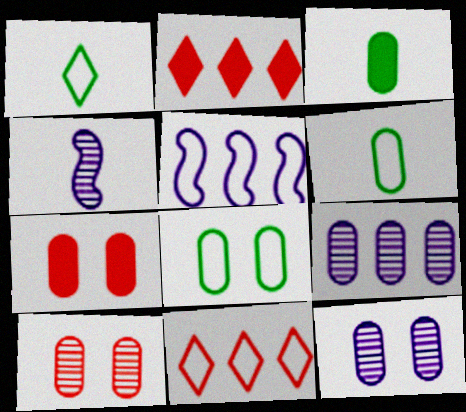[[2, 4, 8], 
[6, 7, 9], 
[7, 8, 12]]